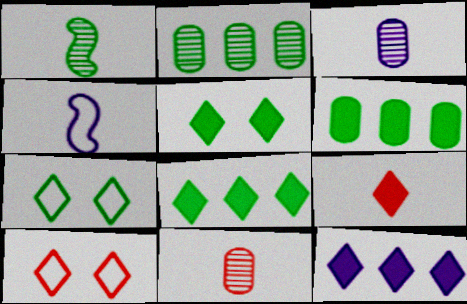[[1, 6, 7], 
[5, 9, 12]]